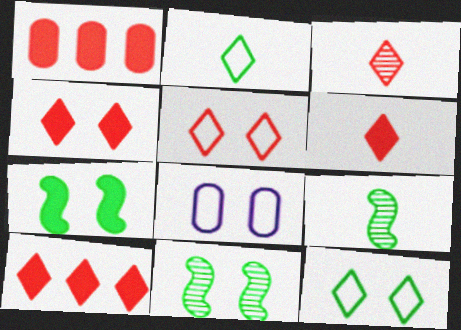[[3, 5, 10], 
[4, 6, 10], 
[4, 8, 11], 
[8, 9, 10]]